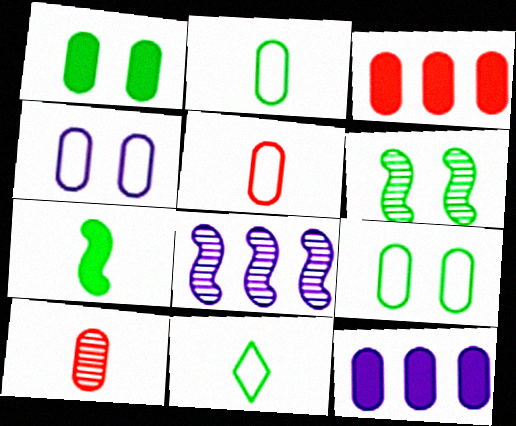[[9, 10, 12]]